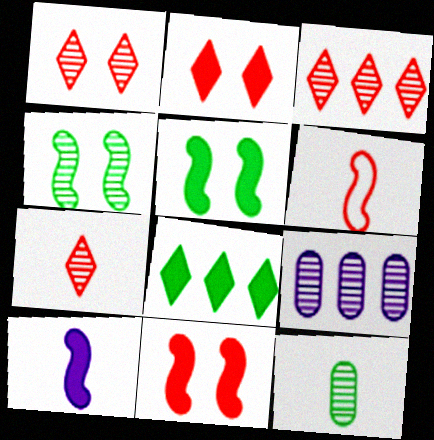[[1, 3, 7], 
[4, 7, 9]]